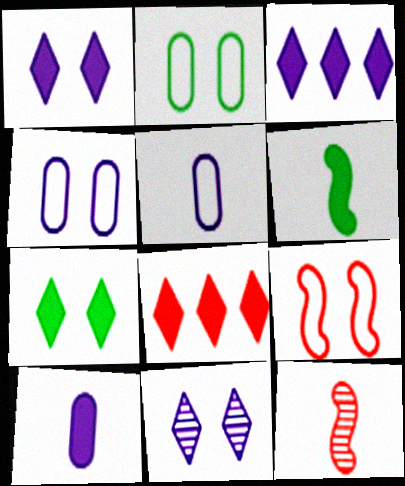[[2, 3, 12]]